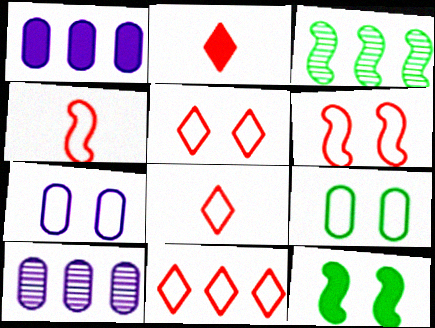[[1, 2, 12], 
[1, 3, 11], 
[2, 3, 7], 
[5, 8, 11], 
[8, 10, 12]]